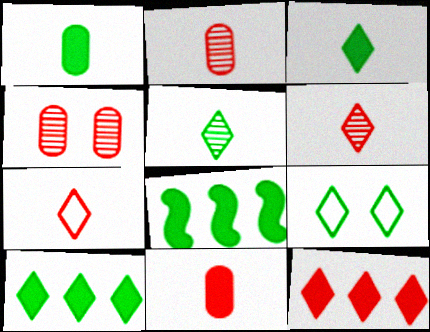[[5, 9, 10]]